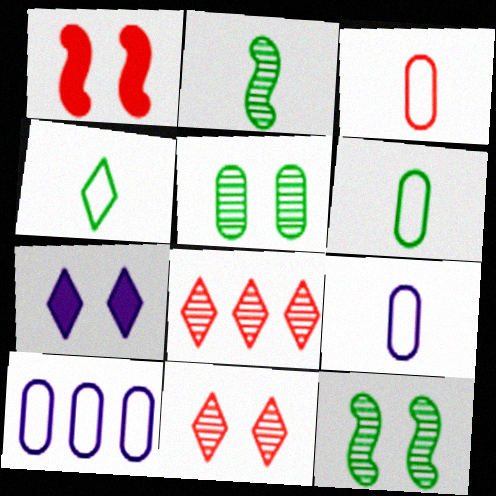[[1, 3, 8], 
[3, 6, 9], 
[4, 7, 8]]